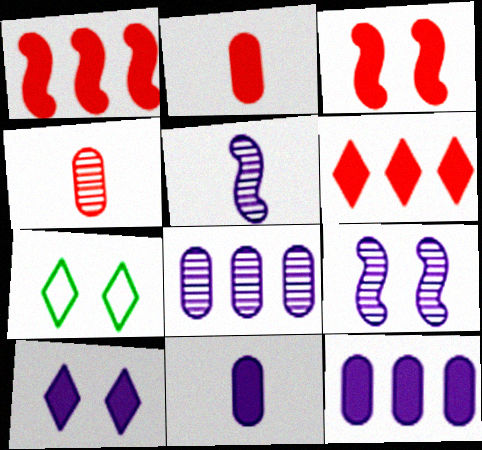[[2, 3, 6]]